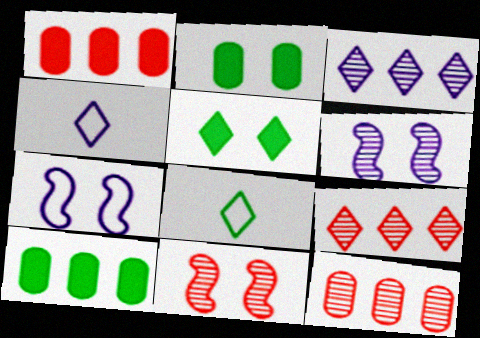[[1, 6, 8], 
[4, 5, 9], 
[4, 10, 11]]